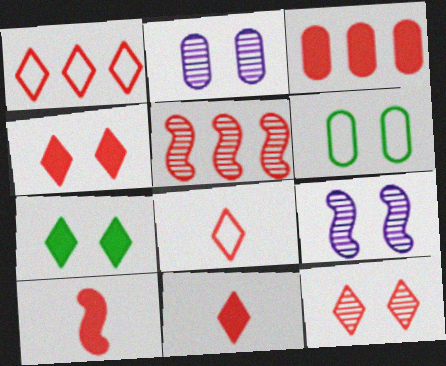[[1, 3, 5], 
[1, 11, 12], 
[3, 4, 10], 
[4, 6, 9]]